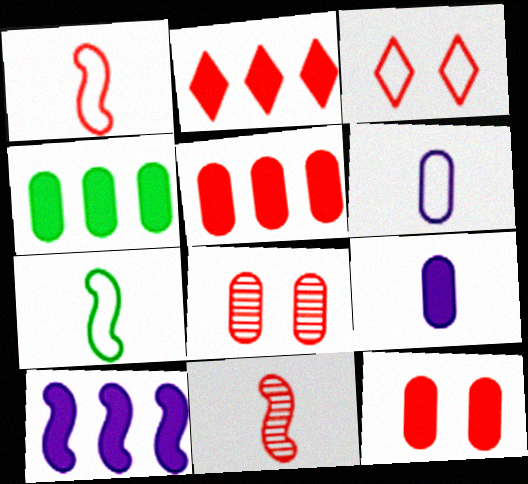[[1, 2, 8], 
[2, 4, 10], 
[3, 5, 11], 
[4, 6, 8], 
[4, 9, 12]]